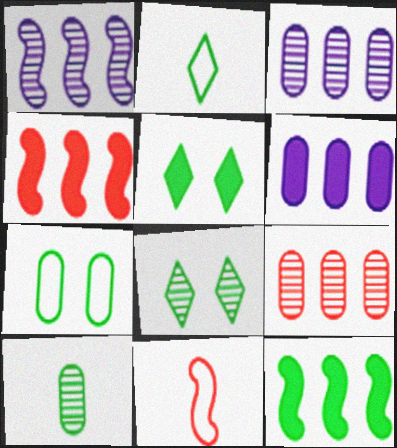[[3, 5, 11], 
[6, 8, 11]]